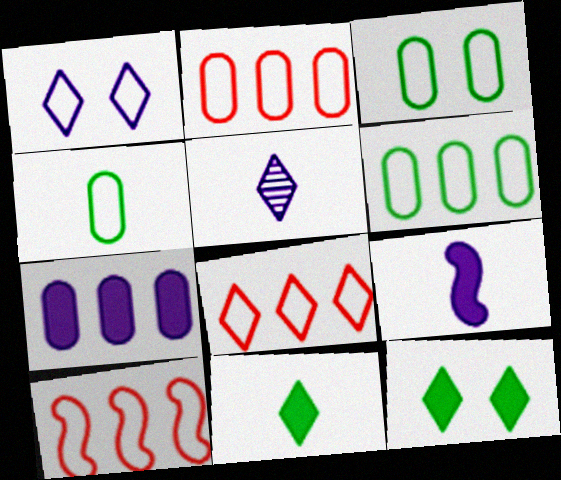[[1, 4, 10], 
[2, 8, 10], 
[3, 4, 6], 
[5, 8, 12]]